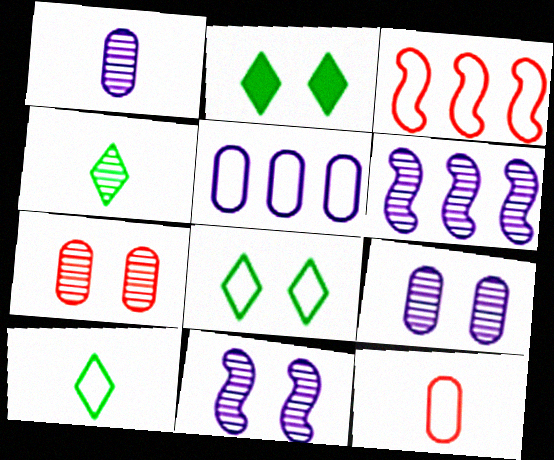[[1, 2, 3], 
[2, 6, 12], 
[4, 6, 7]]